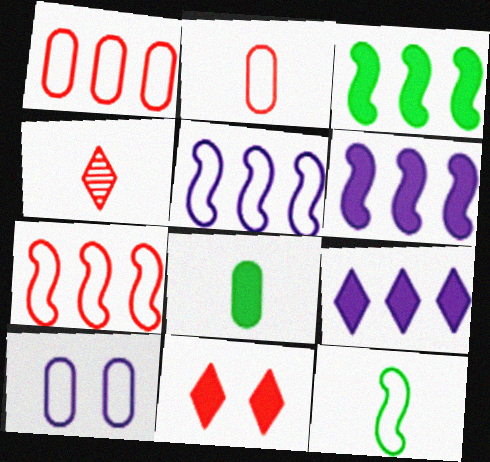[[3, 4, 10], 
[6, 8, 11]]